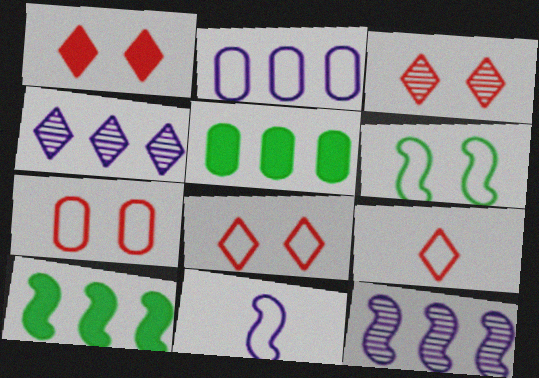[[1, 3, 8], 
[2, 6, 9], 
[3, 5, 11]]